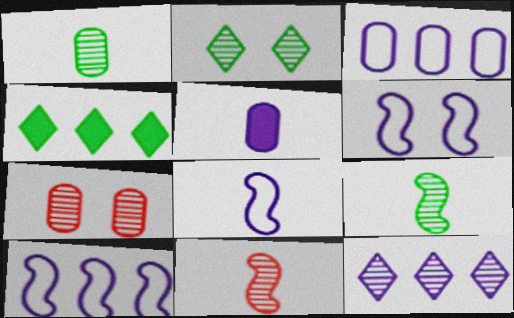[[4, 7, 8], 
[5, 6, 12], 
[6, 8, 10], 
[7, 9, 12]]